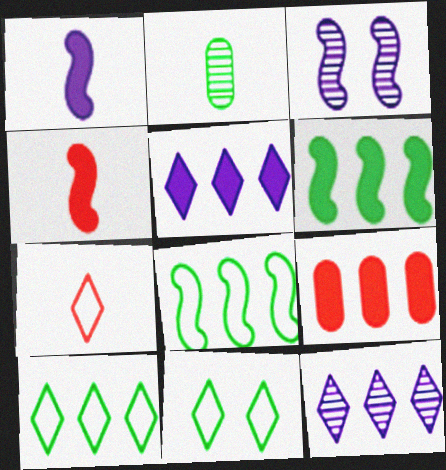[[1, 2, 7], 
[2, 6, 11], 
[3, 4, 8], 
[5, 6, 9], 
[8, 9, 12]]